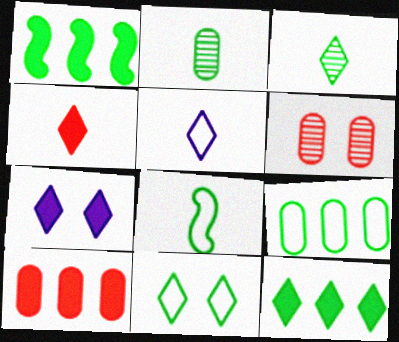[[1, 2, 11], 
[1, 5, 6], 
[3, 4, 5], 
[3, 11, 12], 
[4, 7, 12], 
[8, 9, 11]]